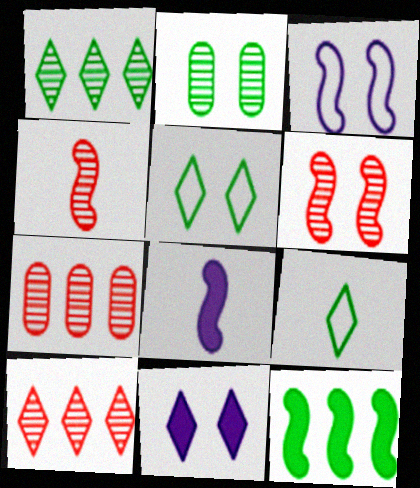[[2, 9, 12], 
[3, 4, 12], 
[5, 7, 8], 
[9, 10, 11]]